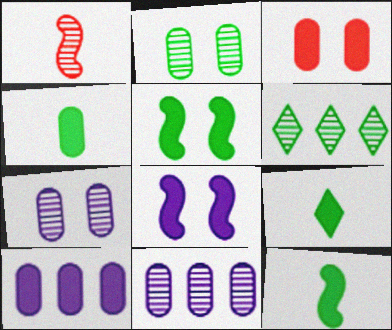[[1, 6, 7], 
[3, 4, 10], 
[4, 9, 12]]